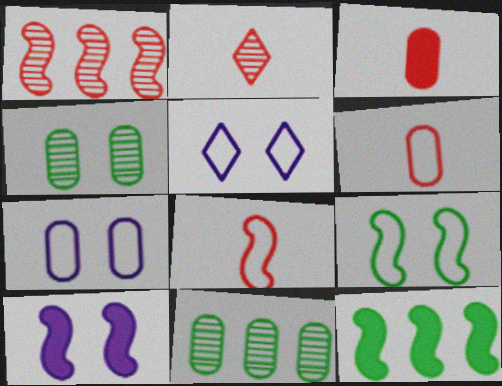[[2, 3, 8], 
[2, 7, 12], 
[3, 7, 11]]